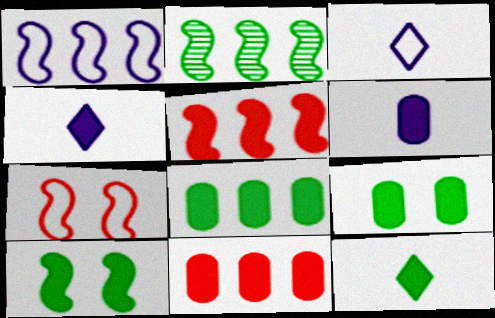[[1, 2, 5], 
[4, 5, 9], 
[4, 10, 11], 
[6, 9, 11], 
[8, 10, 12]]